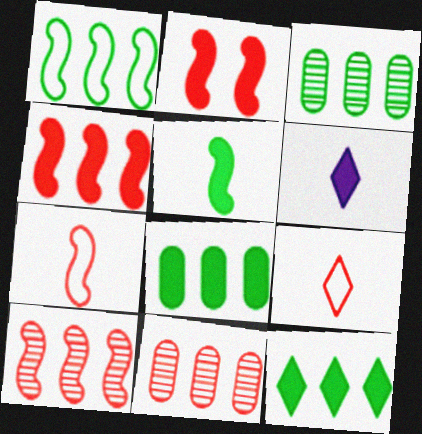[[1, 3, 12], 
[2, 6, 8], 
[2, 7, 10], 
[2, 9, 11]]